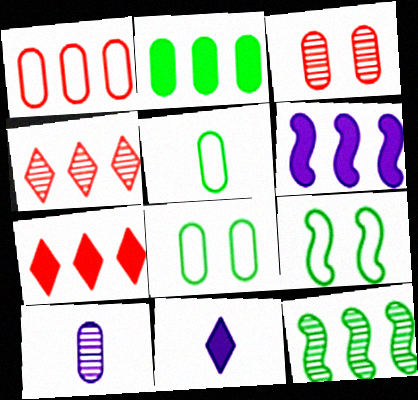[[2, 6, 7], 
[7, 9, 10]]